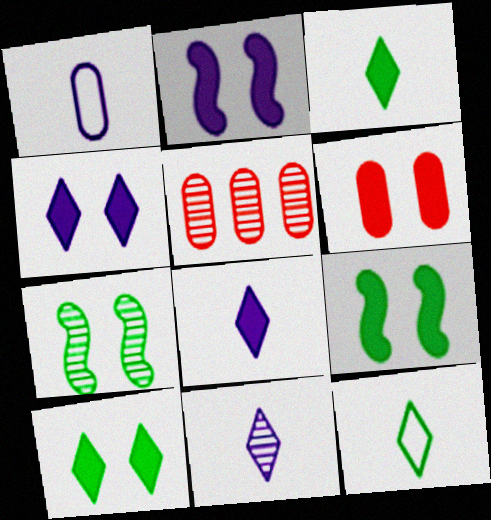[[2, 5, 12], 
[2, 6, 10], 
[4, 6, 9], 
[5, 7, 11]]